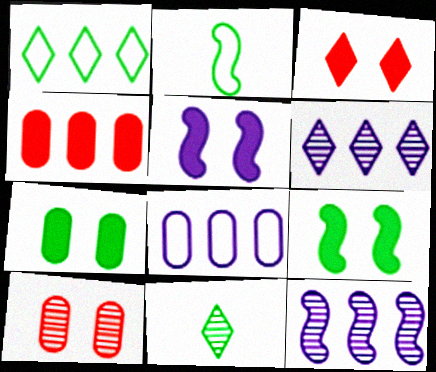[[1, 4, 12], 
[3, 5, 7], 
[10, 11, 12]]